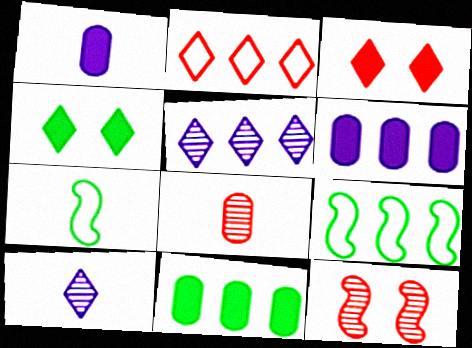[[2, 4, 10]]